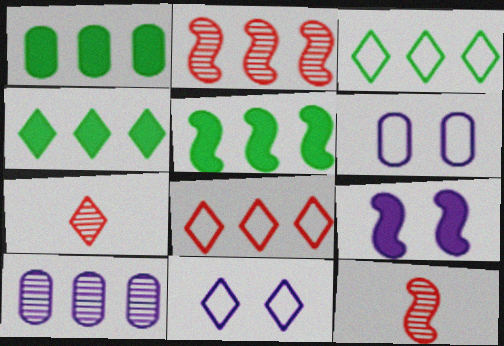[[1, 4, 5], 
[1, 11, 12], 
[4, 6, 12], 
[4, 7, 11], 
[5, 6, 7], 
[5, 8, 10]]